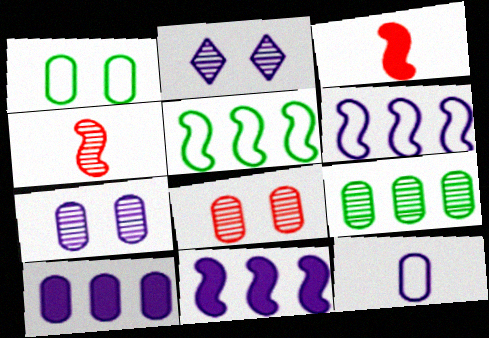[[2, 4, 9], 
[2, 11, 12], 
[7, 10, 12]]